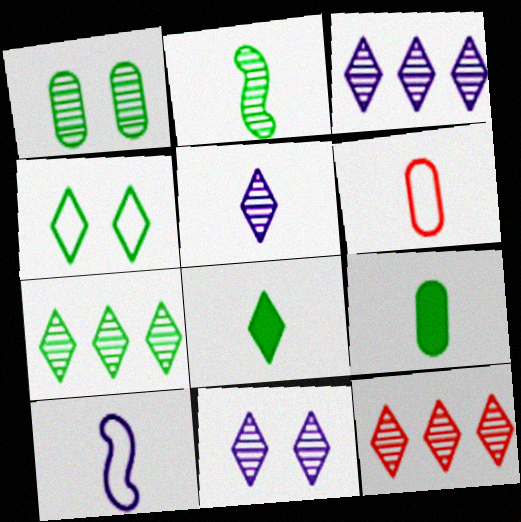[[1, 2, 7], 
[3, 5, 11], 
[3, 7, 12], 
[4, 7, 8]]